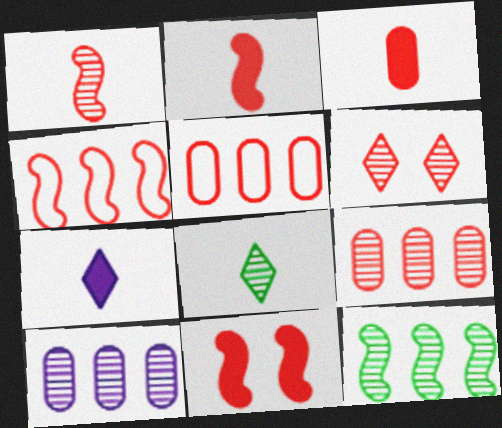[[1, 4, 11], 
[1, 6, 9], 
[2, 5, 6], 
[3, 4, 6]]